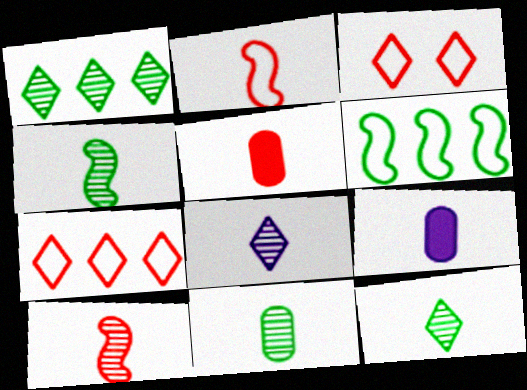[[2, 9, 12], 
[4, 11, 12], 
[8, 10, 11]]